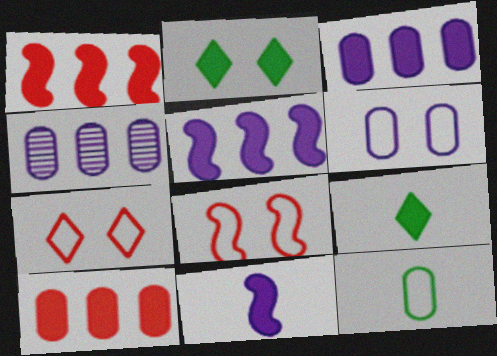[[2, 10, 11], 
[4, 8, 9]]